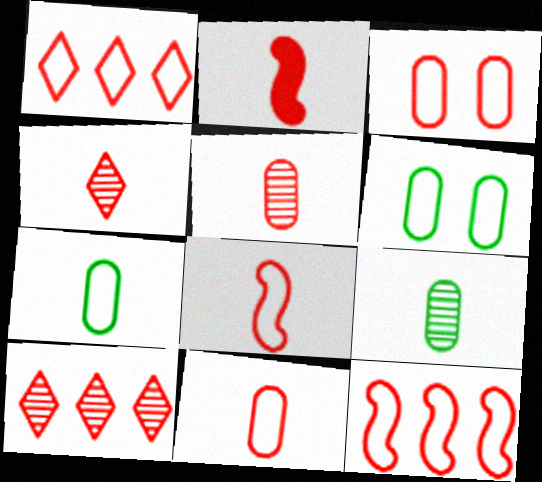[[1, 3, 8], 
[2, 3, 10], 
[2, 4, 11]]